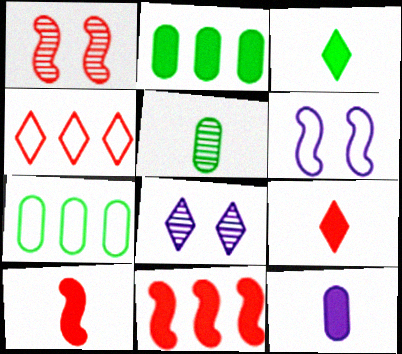[[3, 4, 8], 
[3, 10, 12], 
[7, 8, 10]]